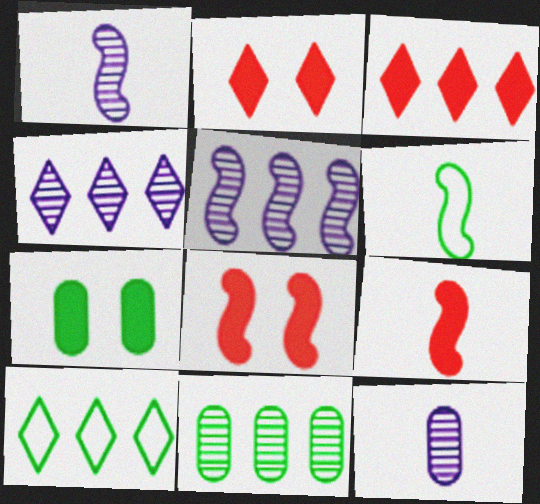[[1, 6, 9], 
[3, 4, 10], 
[5, 6, 8], 
[8, 10, 12]]